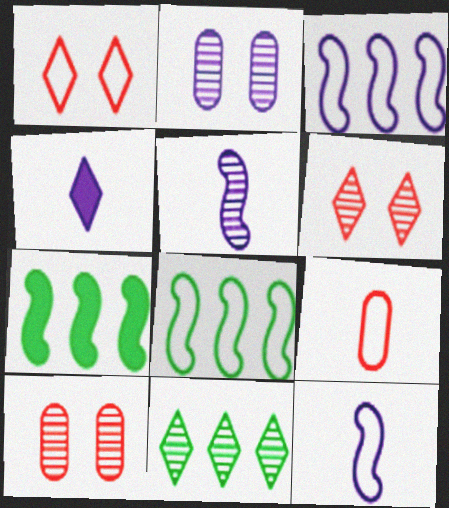[[1, 4, 11], 
[2, 3, 4], 
[4, 8, 10], 
[5, 10, 11]]